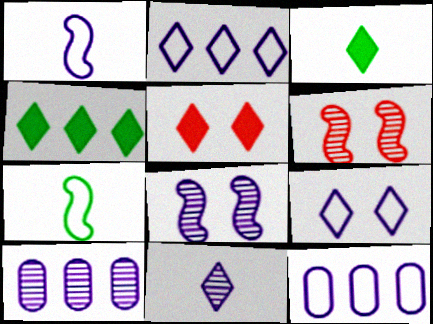[[1, 9, 12], 
[3, 6, 12], 
[5, 7, 10], 
[8, 10, 11]]